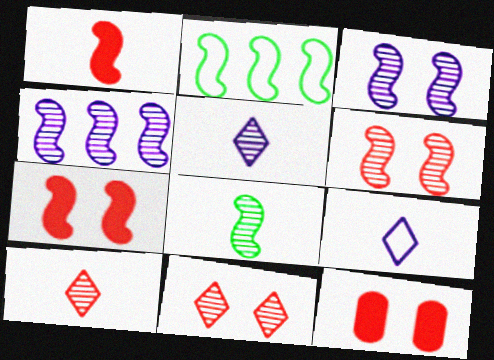[[1, 2, 3], 
[2, 5, 12], 
[4, 6, 8]]